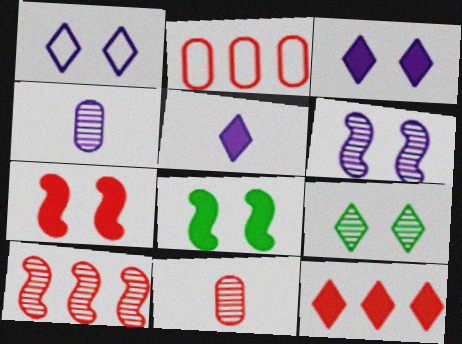[[2, 10, 12], 
[4, 9, 10]]